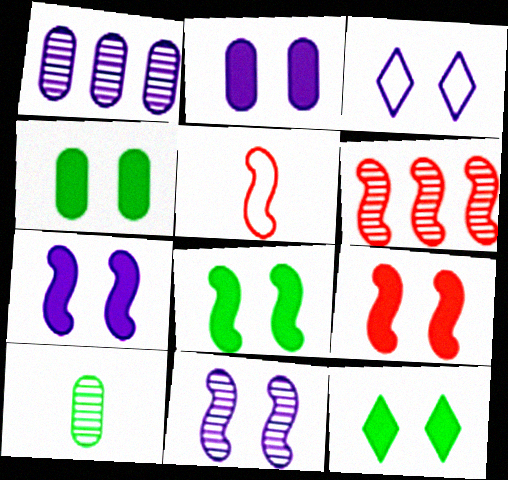[[1, 5, 12], 
[2, 3, 11], 
[2, 9, 12], 
[4, 8, 12], 
[5, 6, 9], 
[7, 8, 9]]